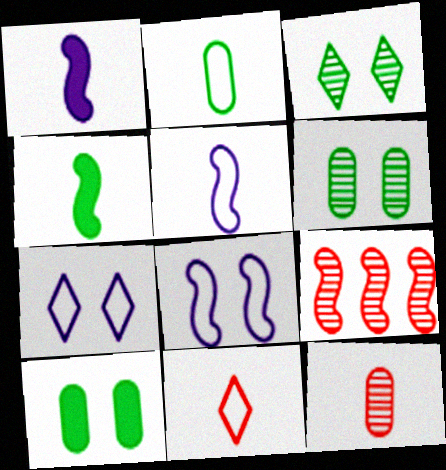[[2, 5, 11], 
[4, 8, 9]]